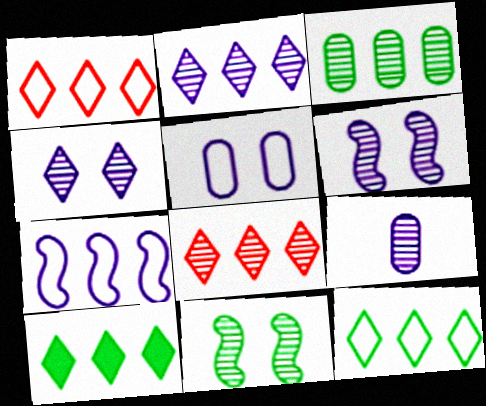[[1, 2, 10], 
[2, 6, 9], 
[8, 9, 11]]